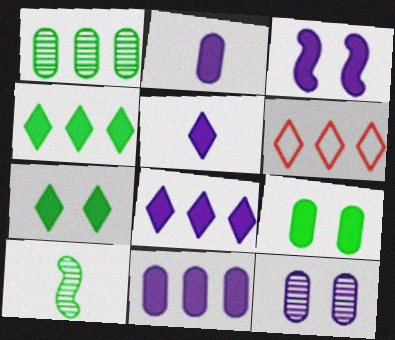[[2, 3, 8], 
[3, 5, 11]]